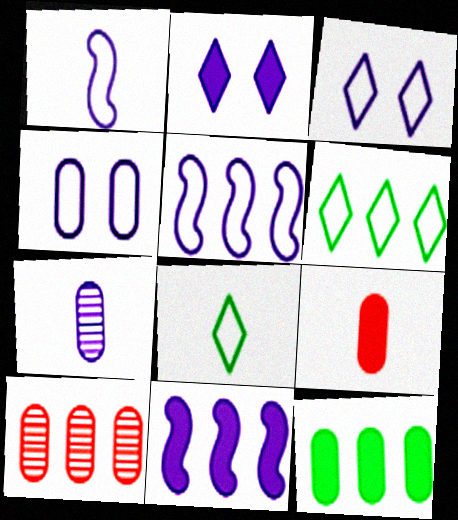[[2, 5, 7], 
[3, 7, 11], 
[6, 10, 11]]